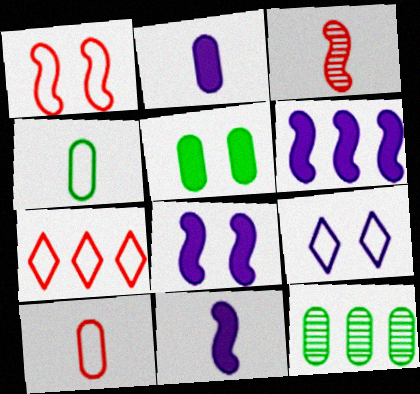[[1, 7, 10], 
[4, 5, 12], 
[6, 7, 12], 
[6, 8, 11]]